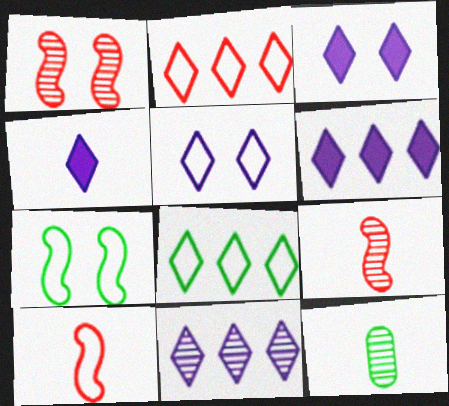[[1, 11, 12], 
[3, 4, 6], 
[4, 5, 11], 
[4, 10, 12]]